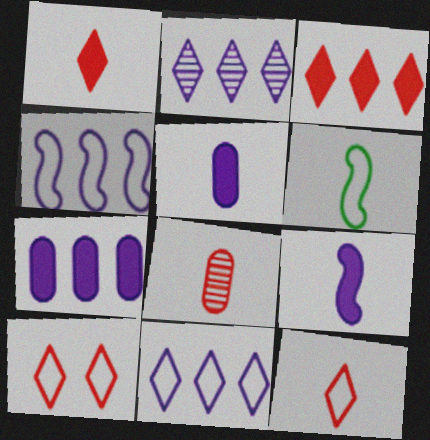[[2, 4, 7]]